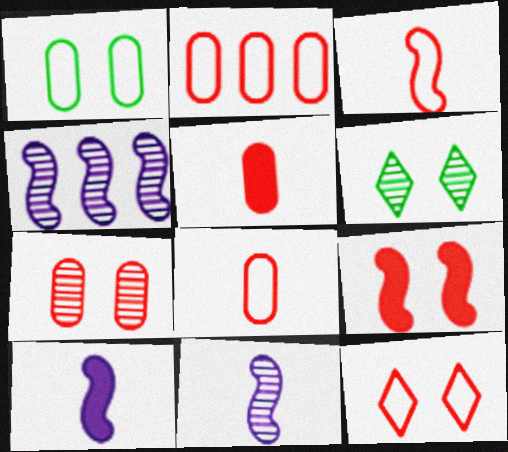[[2, 3, 12], 
[2, 5, 7], 
[2, 6, 10], 
[7, 9, 12]]